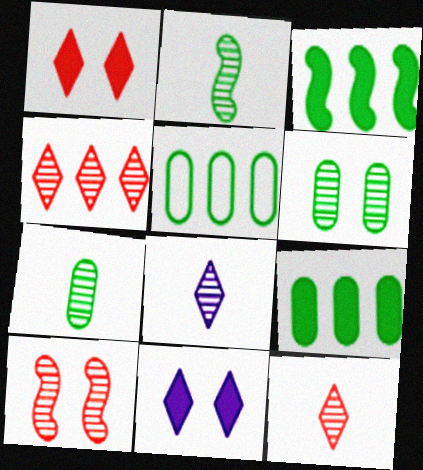[]